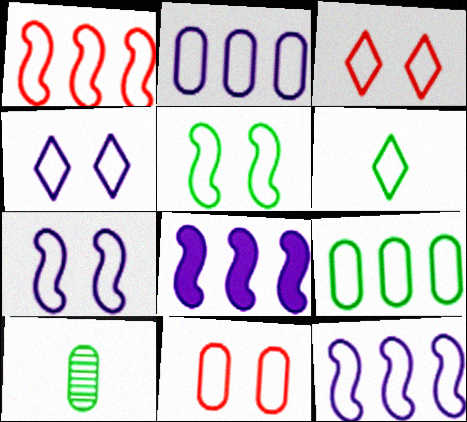[[3, 8, 10], 
[4, 5, 11], 
[5, 6, 9], 
[6, 11, 12]]